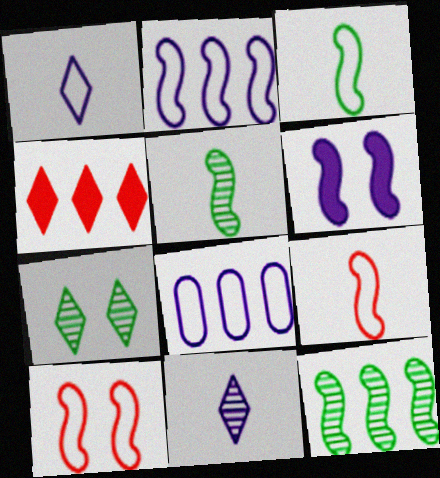[[1, 4, 7], 
[2, 3, 10], 
[4, 8, 12], 
[6, 8, 11], 
[6, 9, 12]]